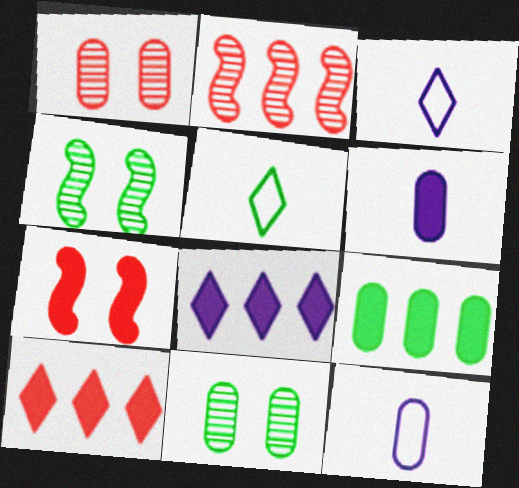[[1, 9, 12], 
[4, 5, 9], 
[4, 10, 12]]